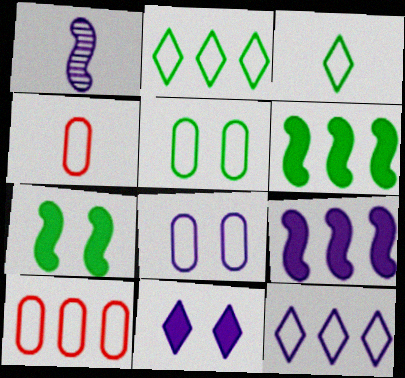[]